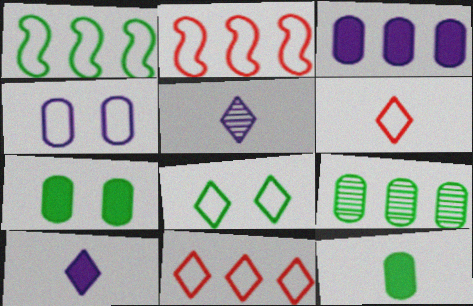[[1, 4, 6], 
[2, 5, 7]]